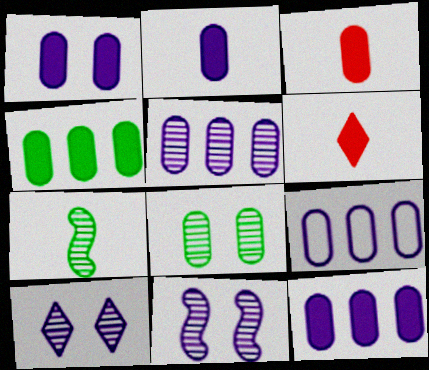[[1, 2, 12], 
[1, 3, 4], 
[3, 8, 9], 
[5, 9, 12]]